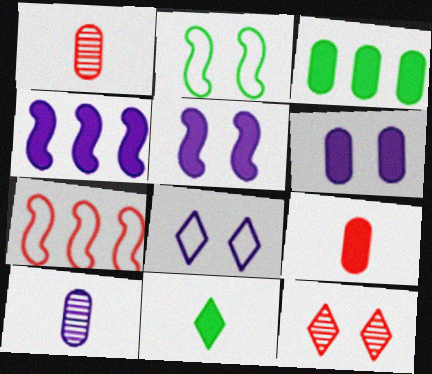[[2, 6, 12], 
[3, 6, 9], 
[4, 8, 10], 
[7, 9, 12]]